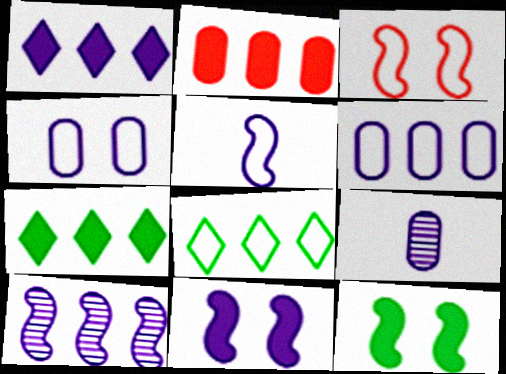[[1, 6, 10], 
[2, 8, 10], 
[3, 7, 9], 
[5, 10, 11]]